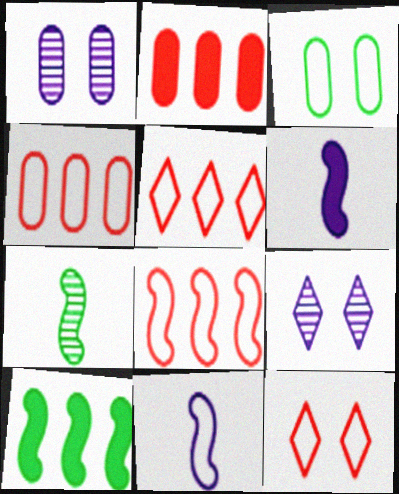[[3, 5, 11], 
[4, 5, 8]]